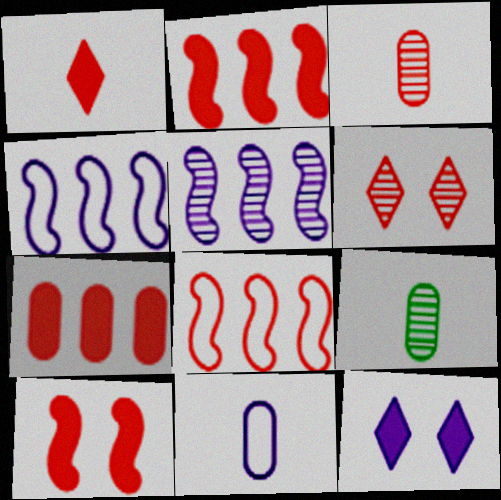[[1, 7, 10], 
[5, 6, 9], 
[5, 11, 12], 
[8, 9, 12]]